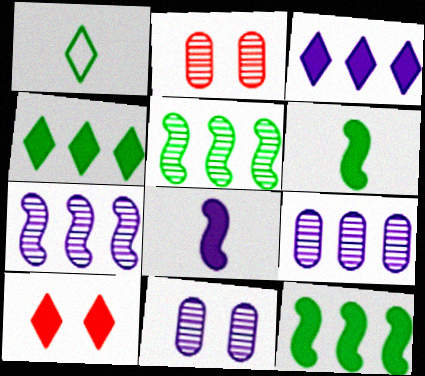[]